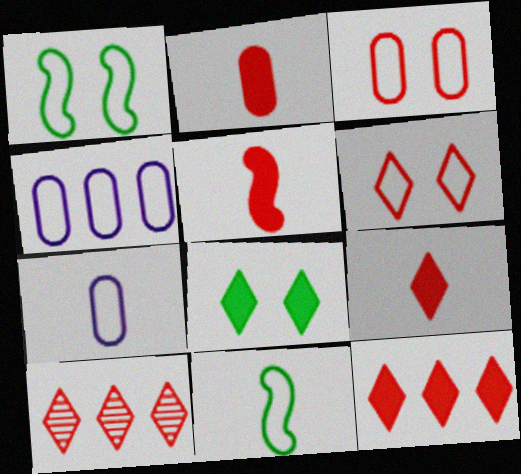[[2, 5, 9], 
[3, 5, 10], 
[4, 6, 11], 
[6, 9, 10]]